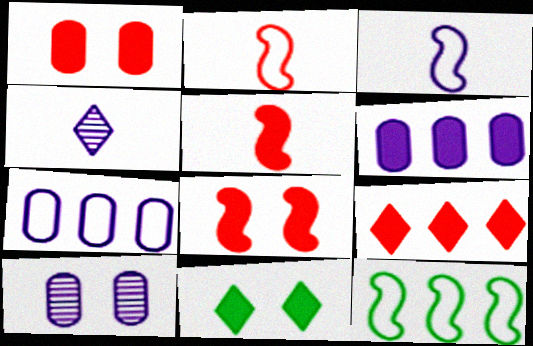[[1, 4, 12], 
[1, 5, 9], 
[5, 6, 11]]